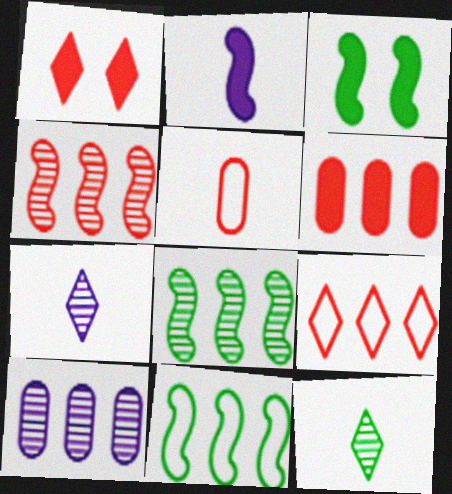[[1, 4, 5], 
[2, 5, 12], 
[4, 6, 9]]